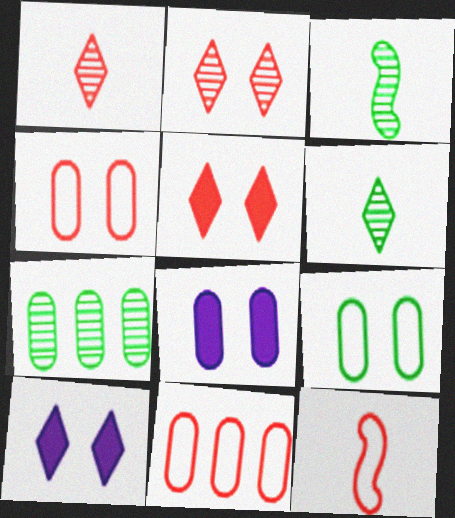[[3, 10, 11], 
[7, 10, 12]]